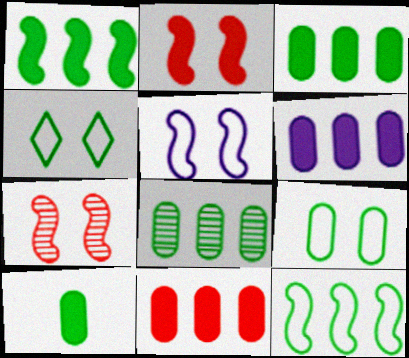[[3, 6, 11], 
[8, 9, 10]]